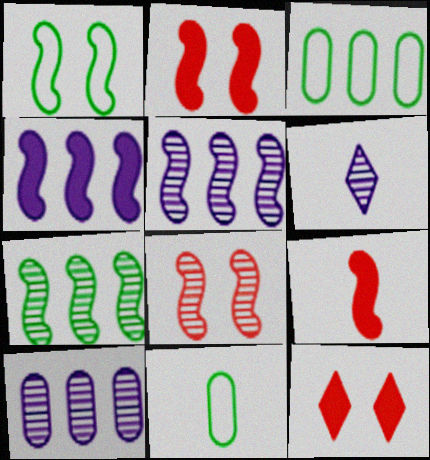[[1, 5, 9], 
[2, 3, 6], 
[5, 11, 12], 
[6, 9, 11]]